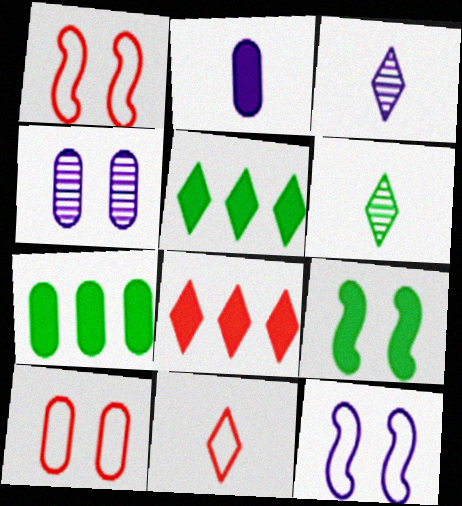[[1, 3, 7], 
[2, 8, 9]]